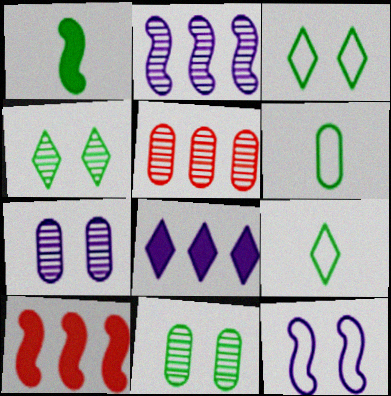[[7, 9, 10]]